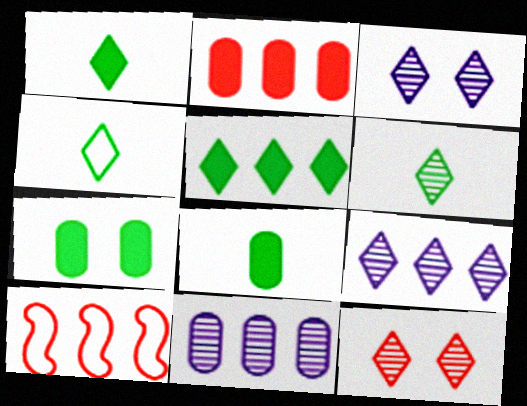[[1, 4, 6], 
[3, 8, 10], 
[5, 10, 11], 
[6, 9, 12]]